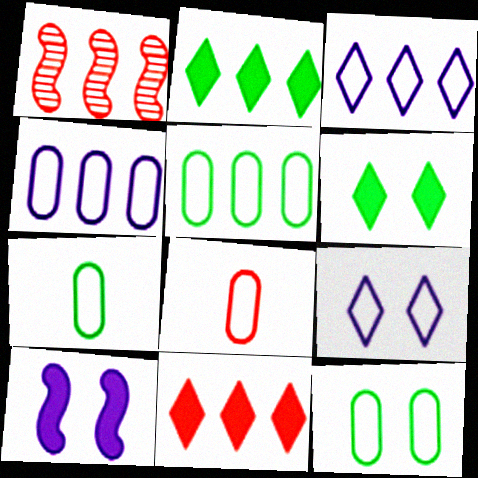[[1, 2, 4], 
[4, 8, 12], 
[5, 7, 12]]